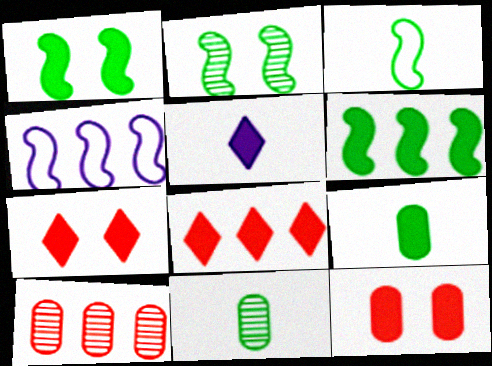[[2, 3, 6], 
[4, 7, 11], 
[5, 6, 12]]